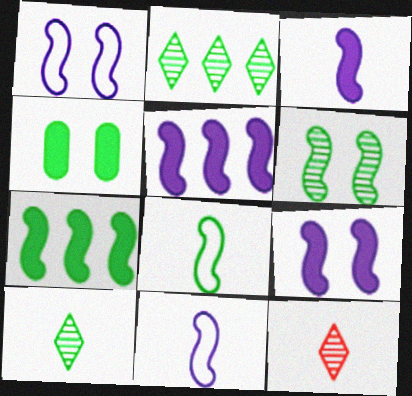[[2, 4, 8], 
[3, 5, 9], 
[6, 7, 8]]